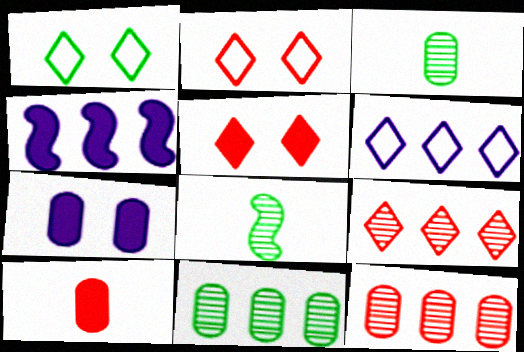[[2, 3, 4]]